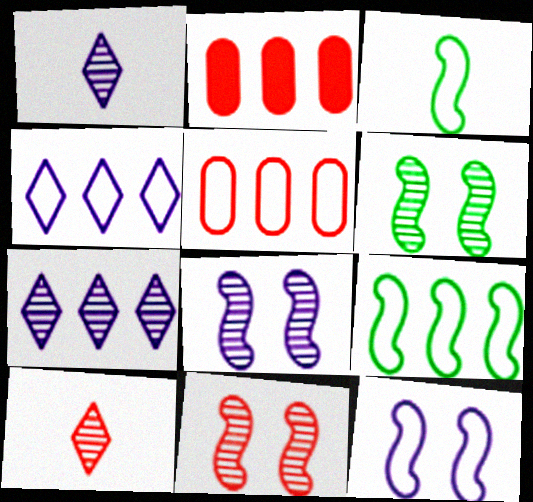[[2, 7, 9], 
[4, 5, 9], 
[6, 8, 11]]